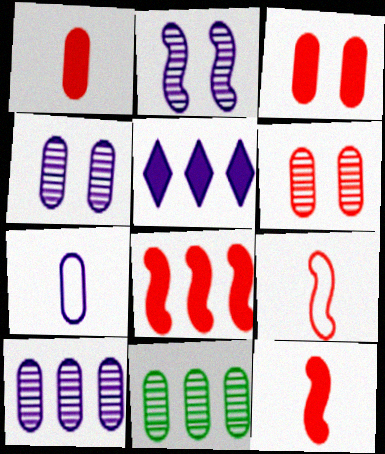[[2, 5, 7], 
[3, 7, 11]]